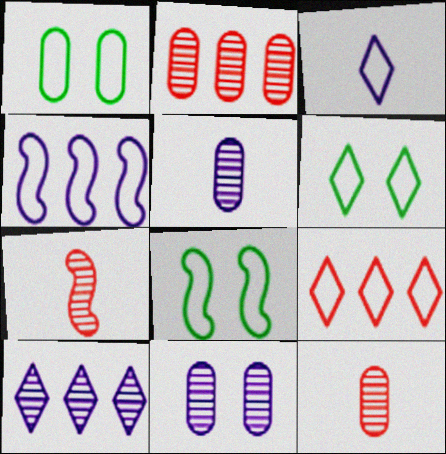[[1, 6, 8], 
[3, 6, 9]]